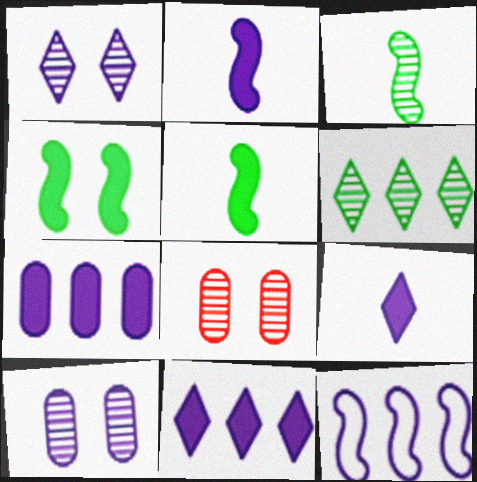[[9, 10, 12]]